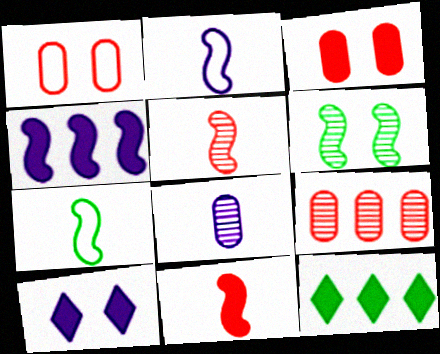[[1, 6, 10], 
[7, 9, 10]]